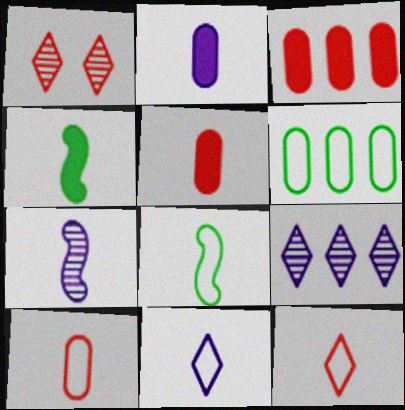[[2, 7, 11], 
[8, 10, 11]]